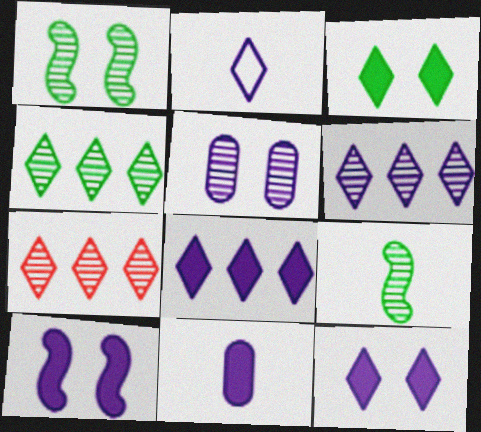[[2, 3, 7], 
[2, 6, 12], 
[4, 6, 7], 
[5, 7, 9], 
[8, 10, 11]]